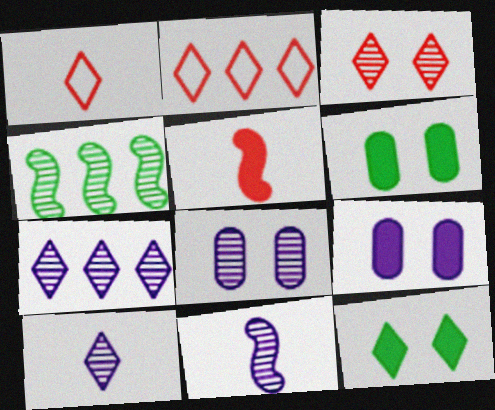[[1, 4, 9], 
[1, 7, 12], 
[2, 6, 11], 
[2, 10, 12], 
[7, 8, 11]]